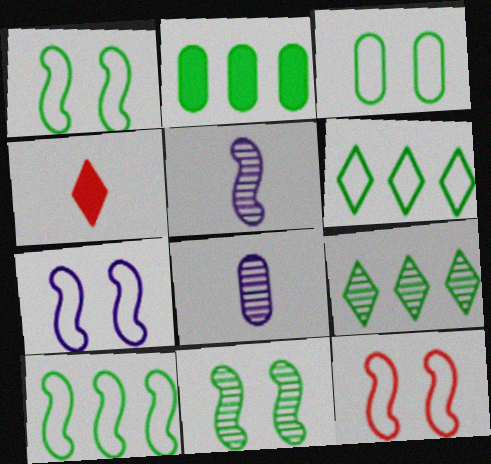[[1, 7, 12], 
[2, 9, 10]]